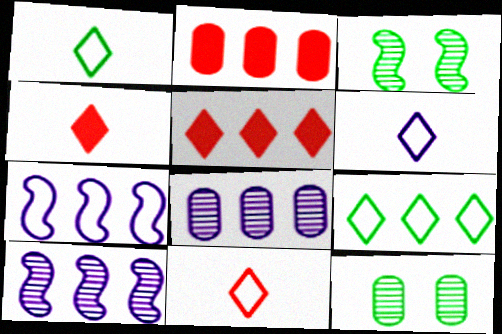[[1, 6, 11], 
[2, 3, 6], 
[2, 9, 10], 
[4, 7, 12]]